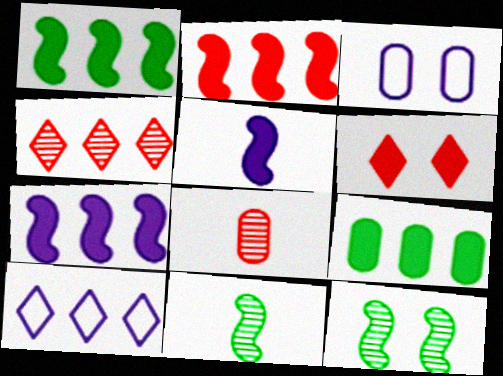[[1, 2, 7], 
[3, 6, 12], 
[3, 8, 9], 
[5, 6, 9]]